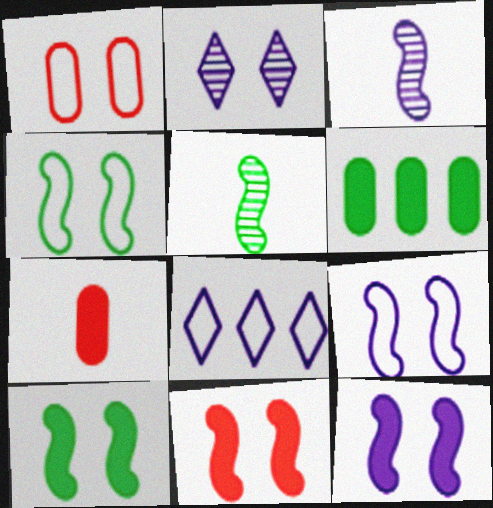[[1, 2, 10], 
[10, 11, 12]]